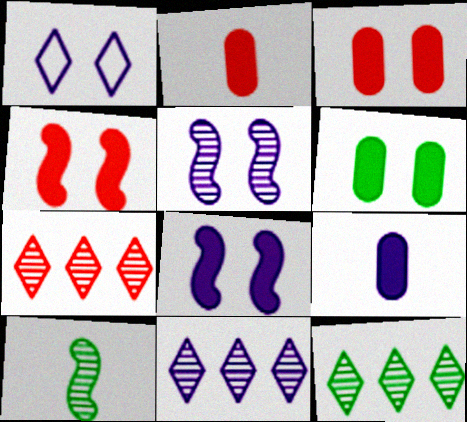[[7, 11, 12]]